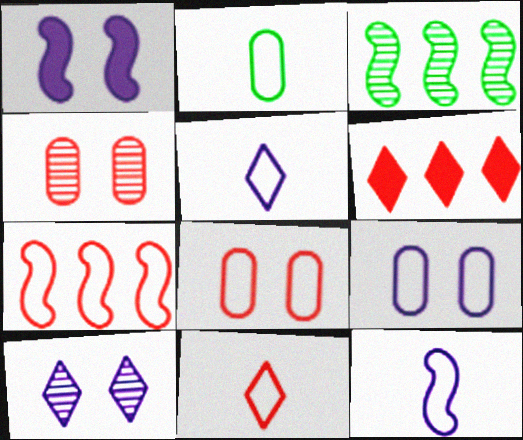[[1, 9, 10], 
[2, 11, 12], 
[7, 8, 11]]